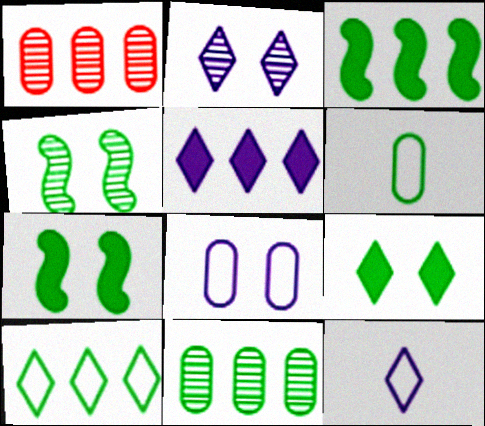[[1, 7, 12], 
[2, 5, 12], 
[3, 10, 11]]